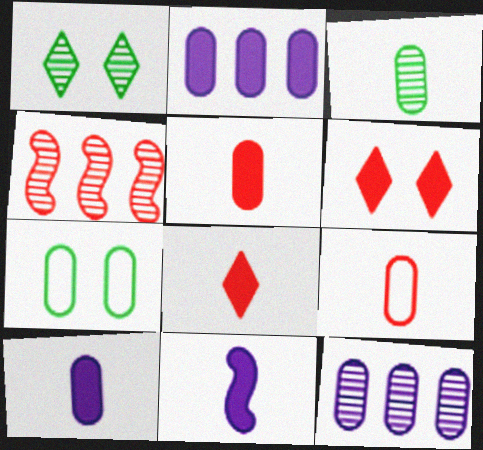[[3, 9, 10], 
[4, 6, 9], 
[5, 7, 12]]